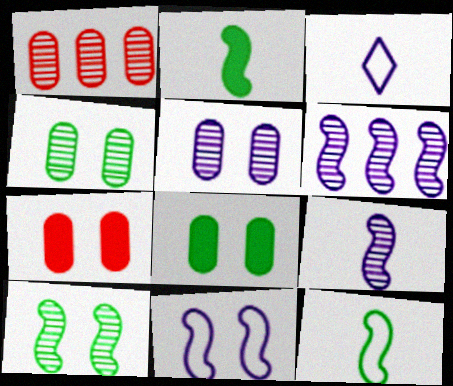[]